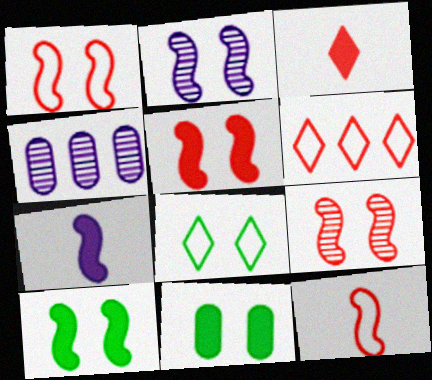[[1, 2, 10], 
[1, 5, 9]]